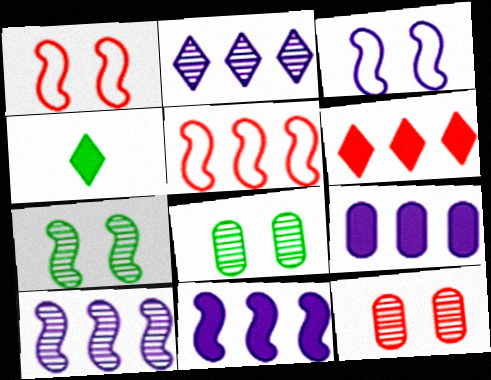[]